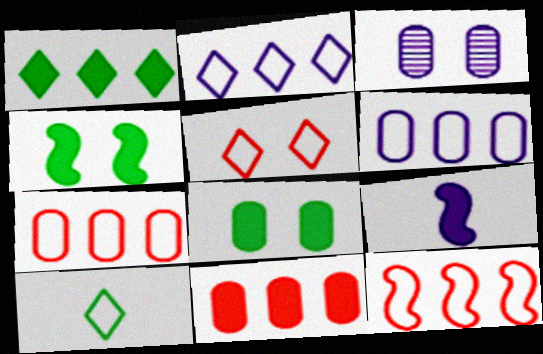[[2, 3, 9], 
[2, 5, 10], 
[3, 4, 5]]